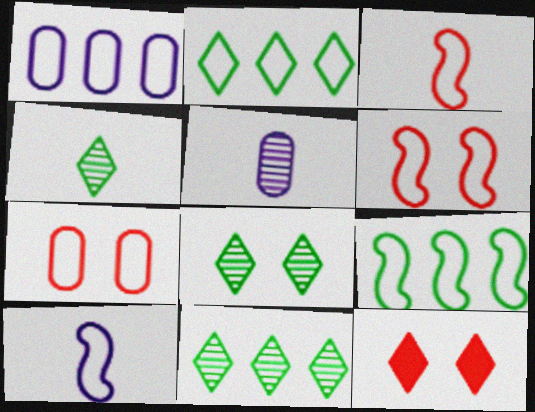[[2, 7, 10], 
[4, 8, 11], 
[5, 9, 12], 
[6, 9, 10]]